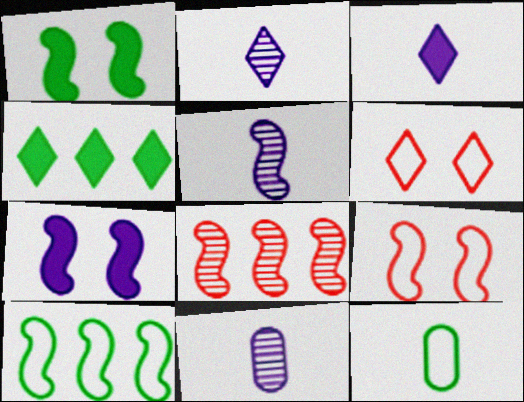[[2, 4, 6], 
[2, 5, 11], 
[4, 9, 11]]